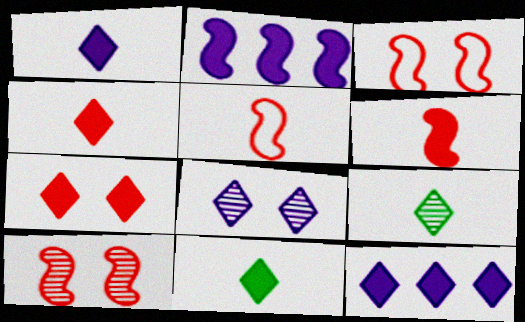[[1, 4, 11], 
[7, 11, 12]]